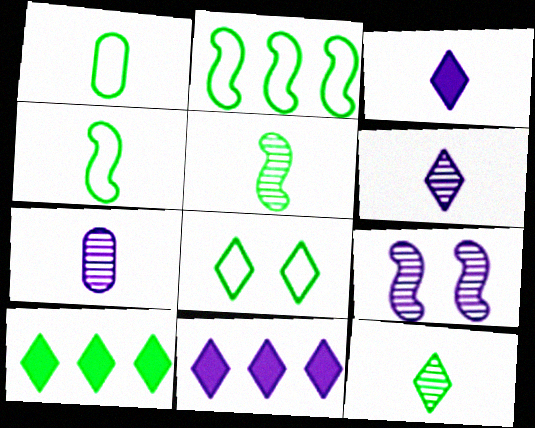[[1, 2, 8], 
[8, 10, 12]]